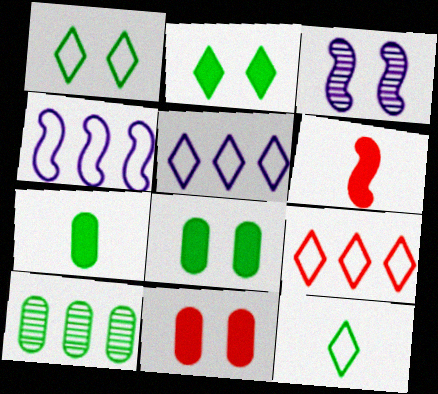[[1, 3, 11], 
[3, 7, 9]]